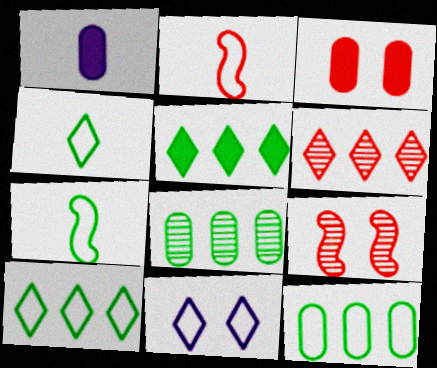[[1, 9, 10], 
[2, 3, 6], 
[2, 11, 12]]